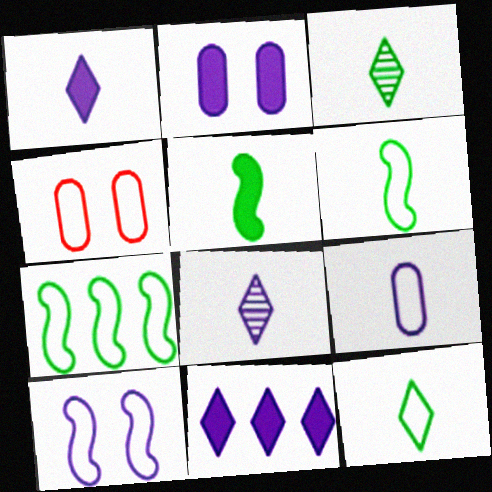[]